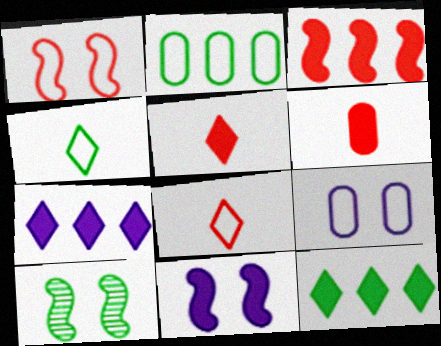[[1, 10, 11], 
[6, 11, 12]]